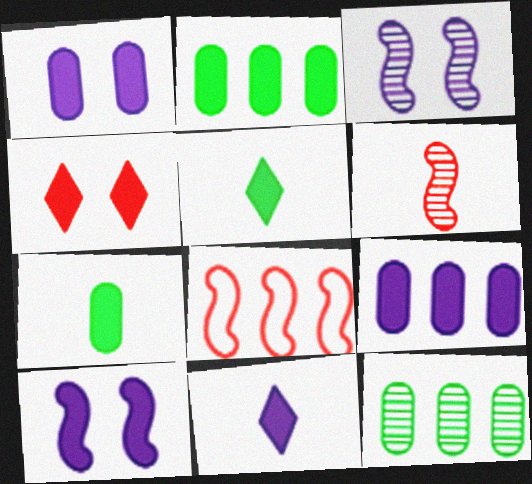[[9, 10, 11]]